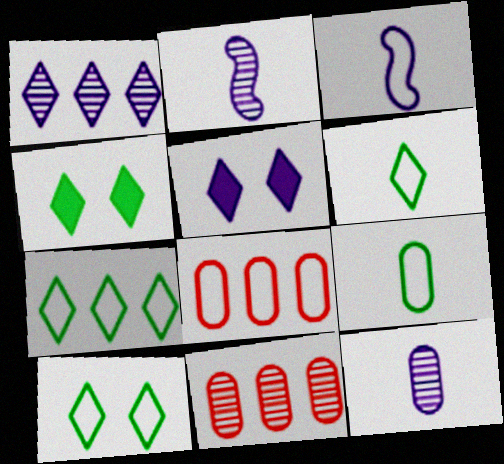[[2, 4, 8], 
[3, 4, 11], 
[3, 8, 10], 
[6, 7, 10]]